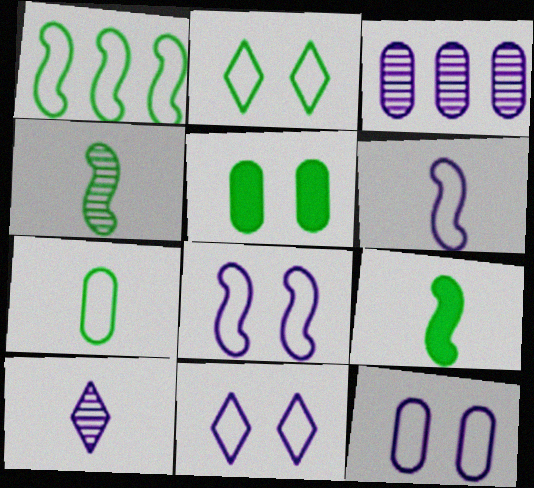[[1, 2, 7], 
[8, 11, 12]]